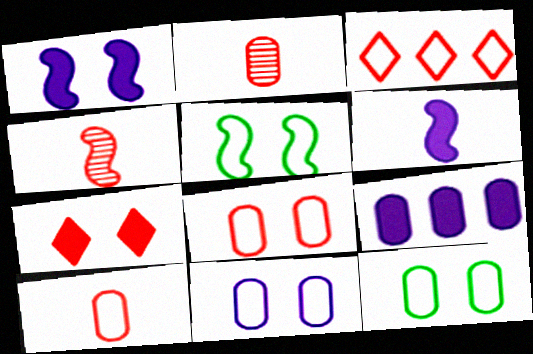[[2, 9, 12], 
[8, 11, 12]]